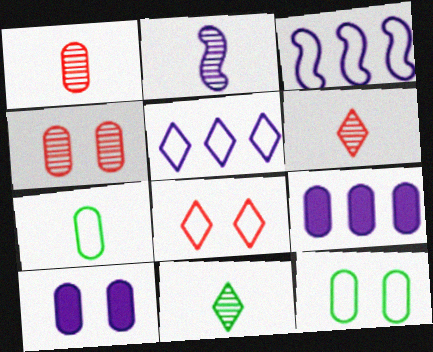[[1, 2, 11], 
[1, 9, 12], 
[2, 5, 10], 
[3, 7, 8], 
[4, 7, 9], 
[4, 10, 12]]